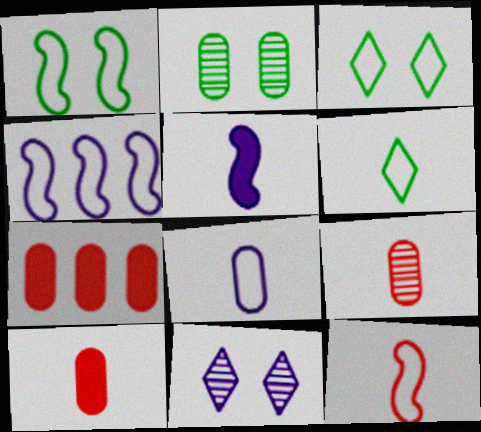[[1, 4, 12], 
[2, 7, 8], 
[5, 6, 9], 
[6, 8, 12]]